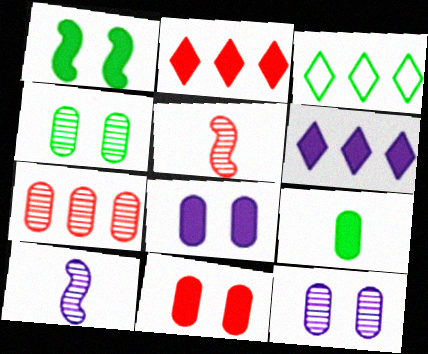[[3, 5, 8], 
[3, 10, 11]]